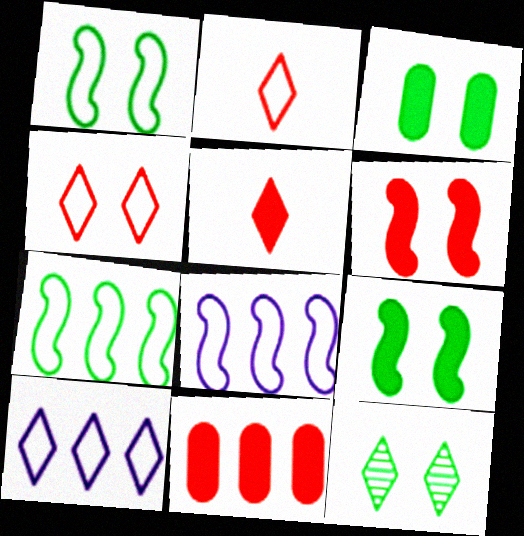[[1, 3, 12], 
[5, 6, 11], 
[5, 10, 12]]